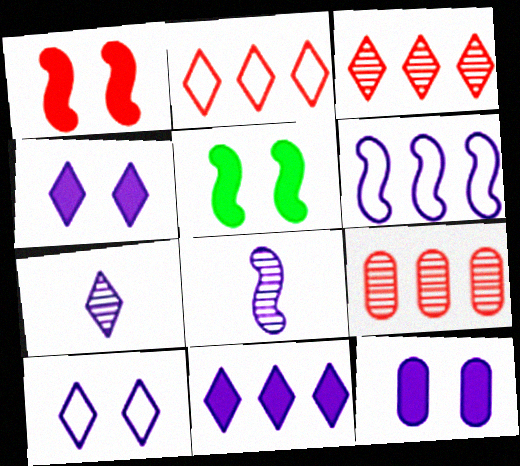[[6, 7, 12], 
[7, 10, 11]]